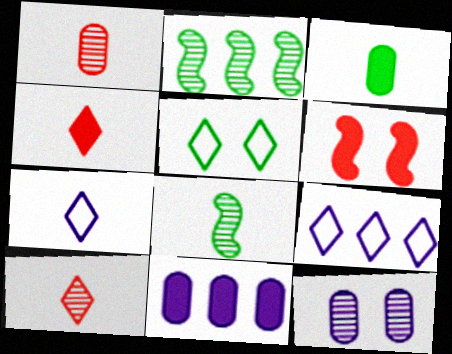[[2, 3, 5], 
[2, 10, 12], 
[5, 6, 12]]